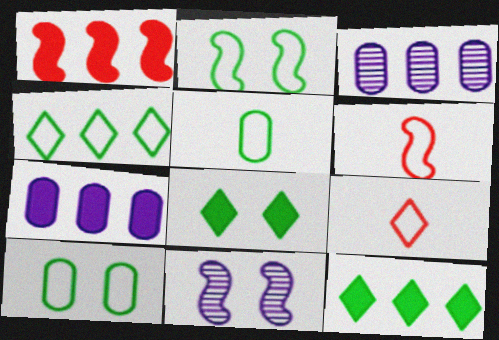[[1, 3, 4], 
[1, 7, 12], 
[2, 4, 5], 
[3, 6, 8]]